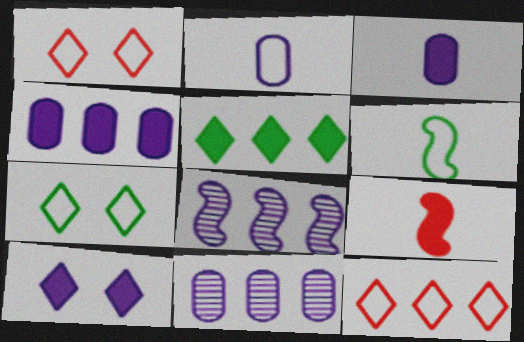[[2, 8, 10], 
[7, 9, 11]]